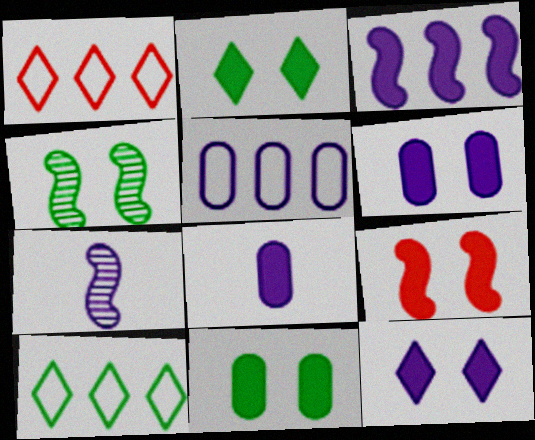[[1, 4, 8], 
[1, 7, 11], 
[2, 6, 9], 
[3, 8, 12], 
[5, 7, 12], 
[9, 11, 12]]